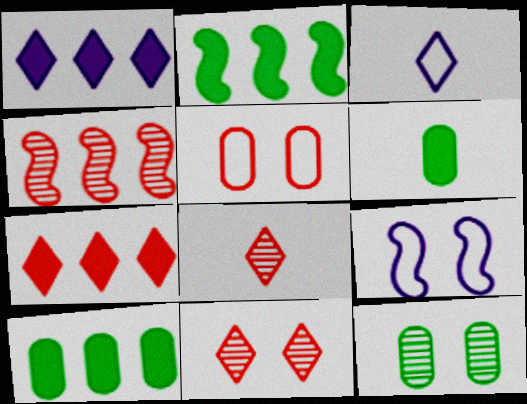[[8, 9, 10]]